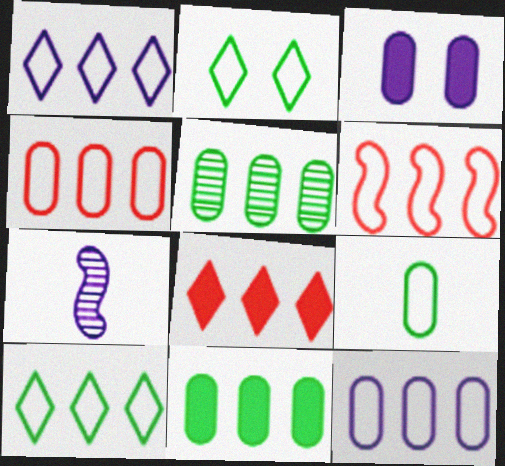[[1, 3, 7], 
[6, 10, 12]]